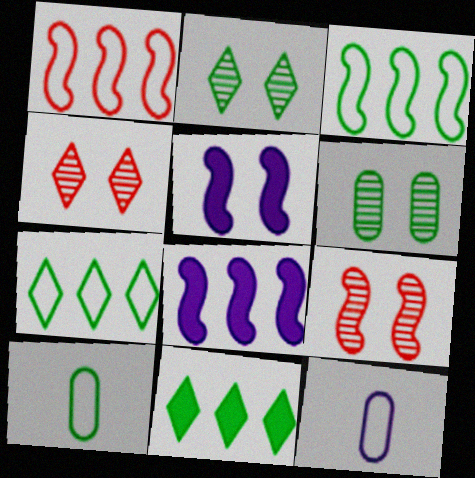[[4, 8, 10], 
[9, 11, 12]]